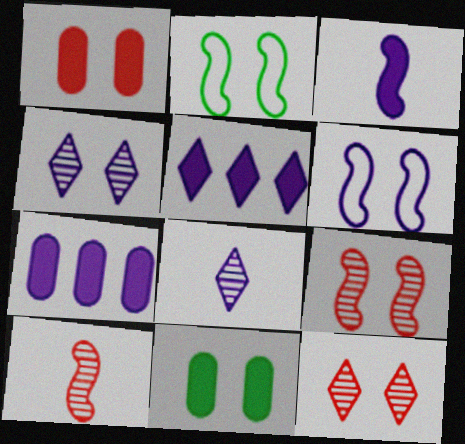[[1, 2, 4], 
[6, 7, 8], 
[6, 11, 12]]